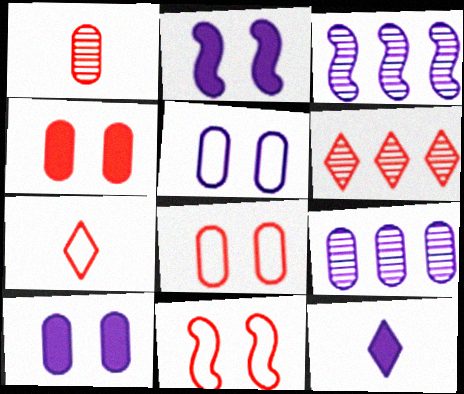[[3, 5, 12]]